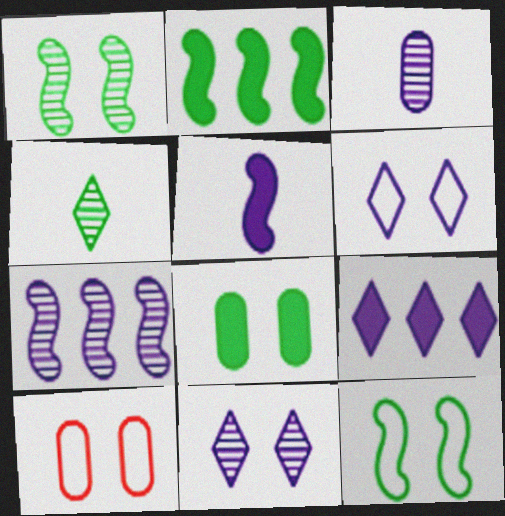[[3, 7, 11], 
[6, 10, 12]]